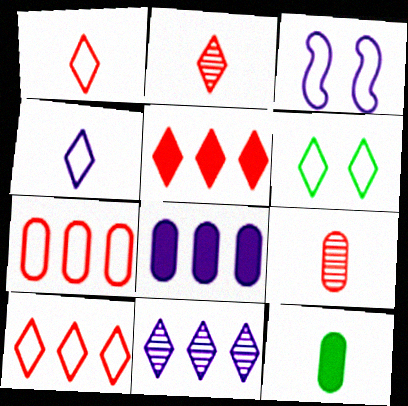[[4, 6, 10]]